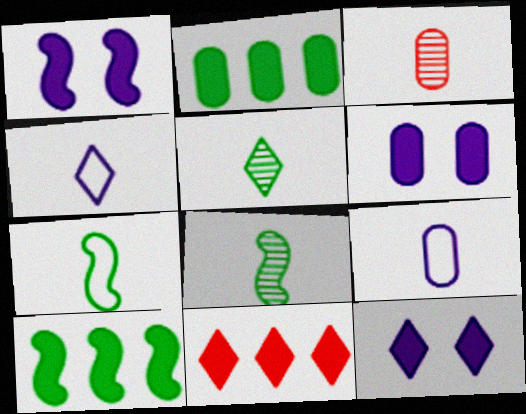[[1, 6, 12]]